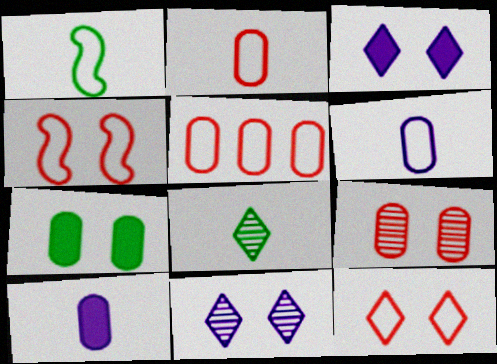[[4, 7, 11]]